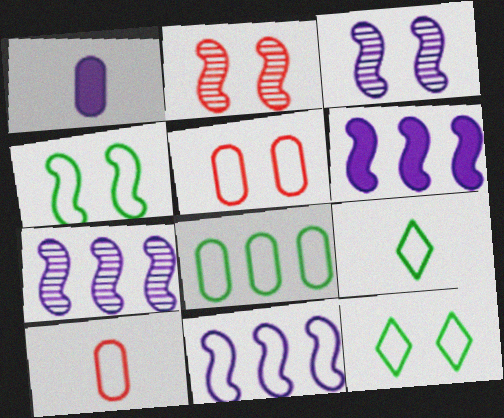[[4, 8, 9], 
[5, 9, 11], 
[6, 7, 11], 
[10, 11, 12]]